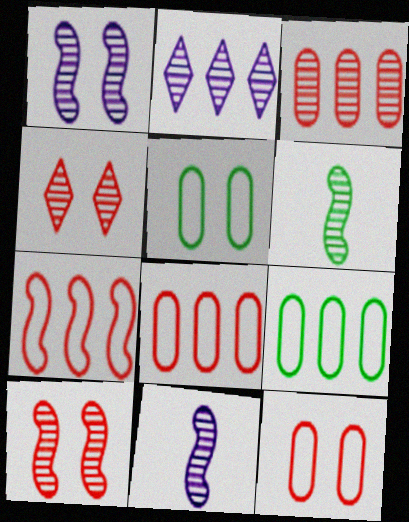[]